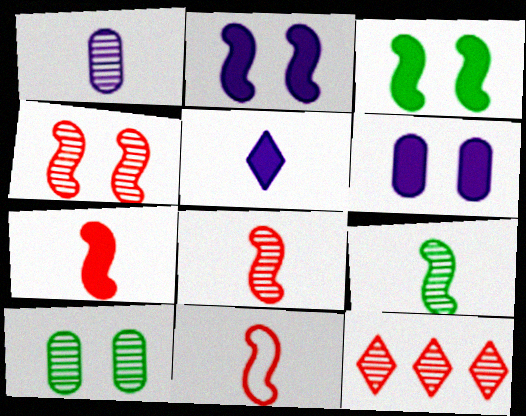[[7, 8, 11]]